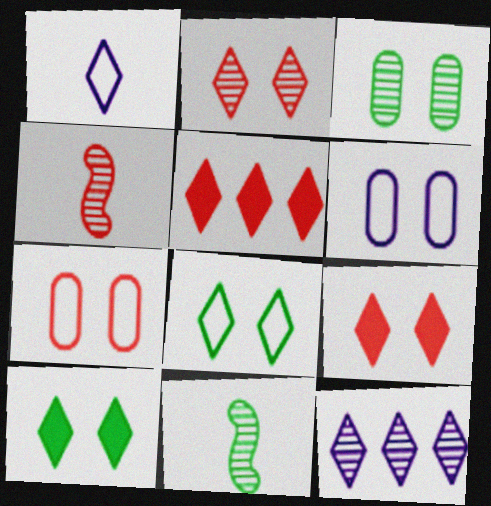[[3, 4, 12], 
[4, 5, 7], 
[5, 6, 11]]